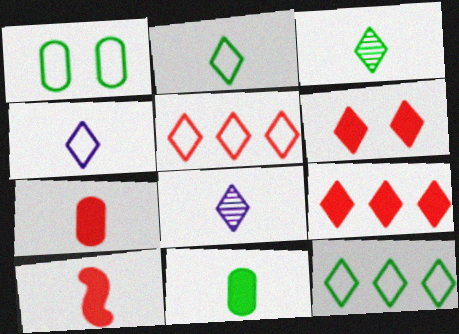[[6, 8, 12]]